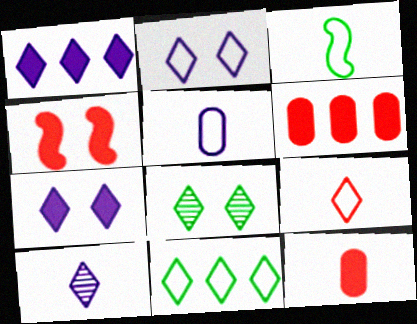[[1, 2, 10], 
[1, 8, 9], 
[2, 9, 11], 
[3, 5, 9], 
[3, 10, 12]]